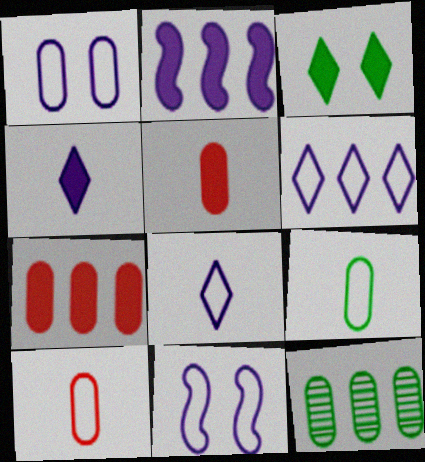[[1, 5, 12], 
[2, 3, 5]]